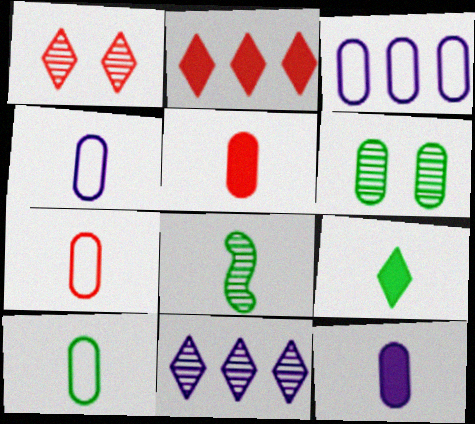[[3, 5, 6], 
[4, 7, 10], 
[8, 9, 10]]